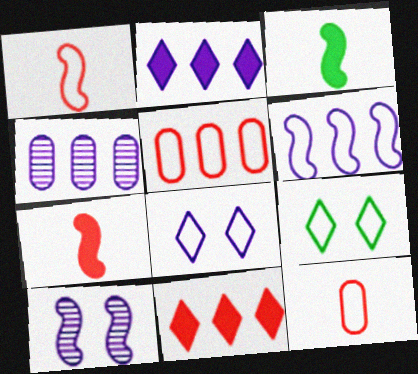[[2, 4, 6], 
[4, 7, 9], 
[6, 9, 12]]